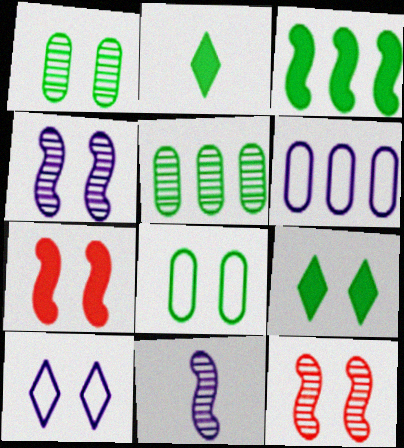[[1, 7, 10], 
[2, 6, 12]]